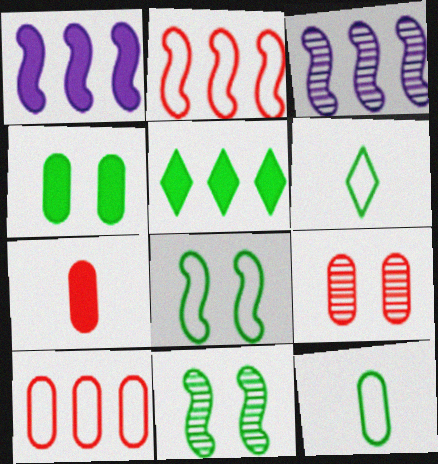[[1, 6, 9], 
[3, 5, 10], 
[5, 11, 12], 
[7, 9, 10]]